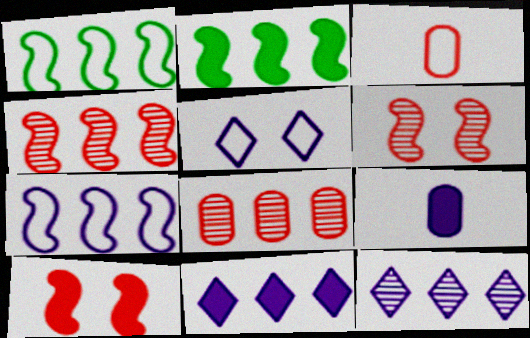[[1, 3, 5], 
[1, 8, 11], 
[2, 4, 7]]